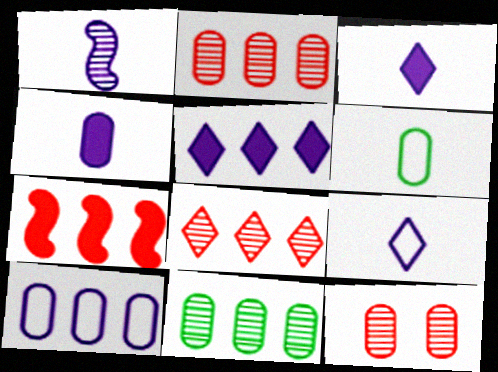[[1, 4, 9]]